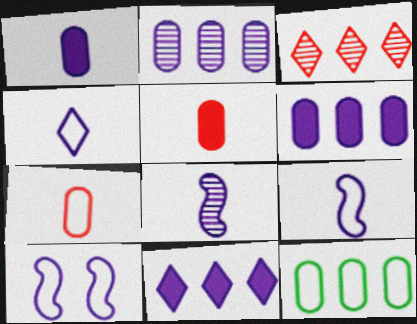[[1, 4, 8]]